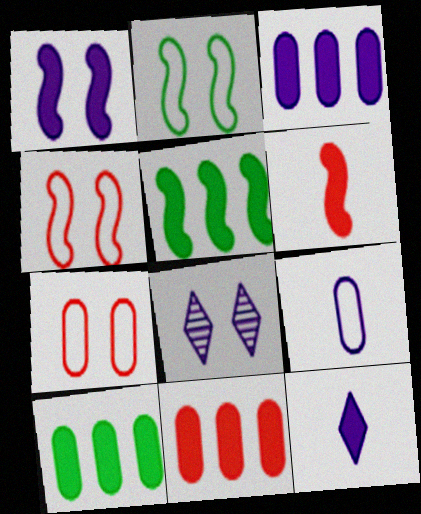[[1, 3, 12], 
[1, 5, 6], 
[3, 10, 11]]